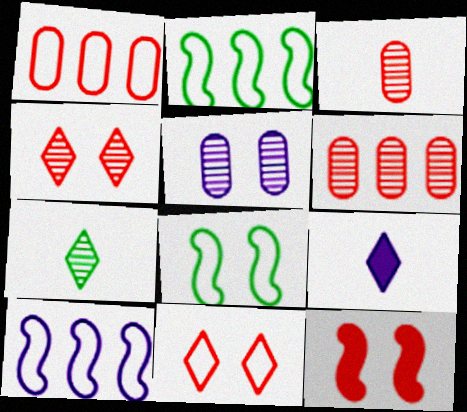[[5, 9, 10], 
[6, 8, 9]]